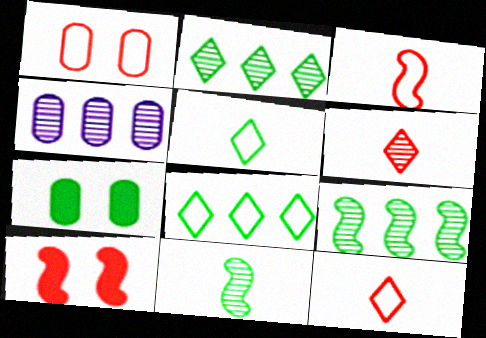[[4, 5, 10], 
[5, 7, 9], 
[7, 8, 11]]